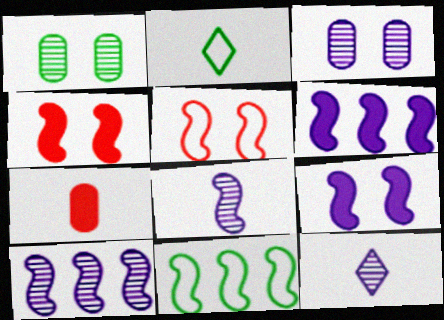[[2, 7, 8], 
[3, 10, 12], 
[4, 8, 11]]